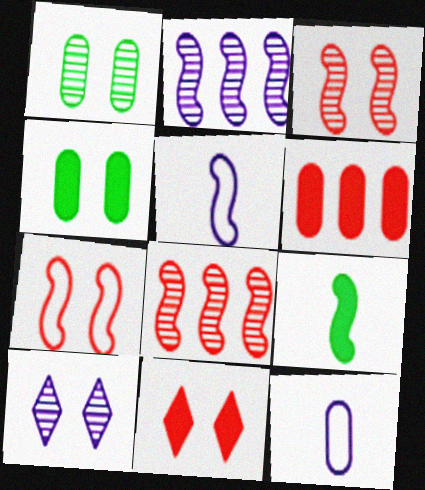[[1, 3, 10], 
[1, 6, 12], 
[2, 7, 9], 
[4, 7, 10]]